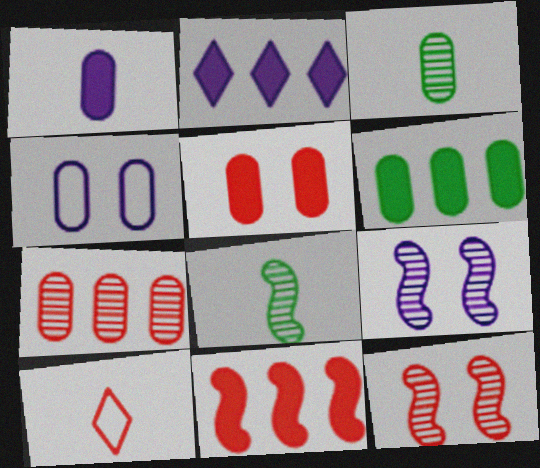[[1, 5, 6], 
[1, 8, 10], 
[2, 6, 11], 
[6, 9, 10]]